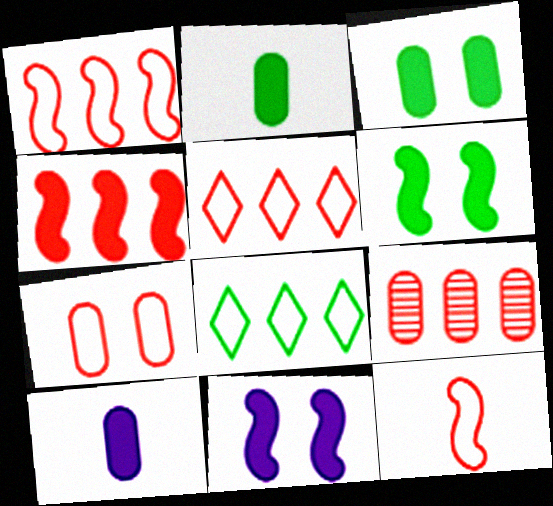[[4, 5, 9], 
[5, 7, 12]]